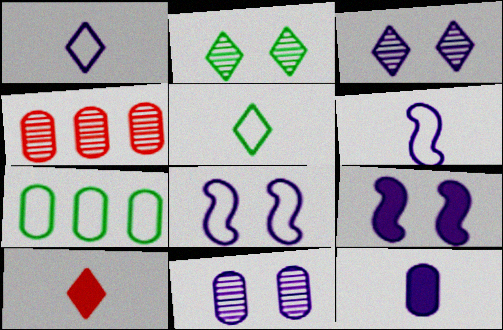[[4, 5, 9]]